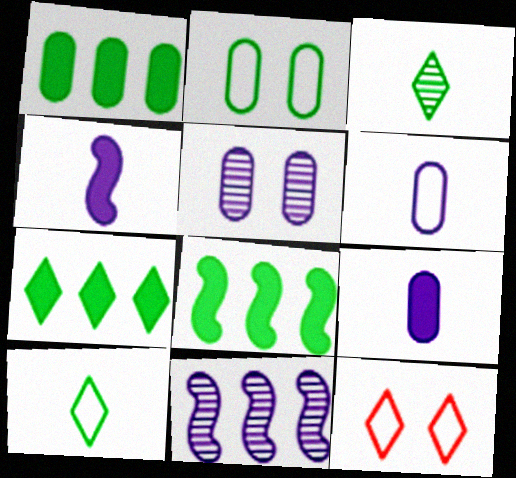[[1, 7, 8], 
[2, 3, 8]]